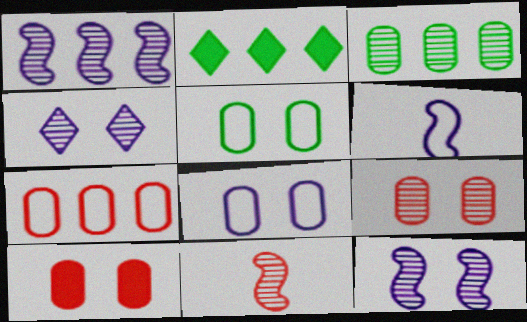[[1, 2, 7], 
[2, 6, 9], 
[2, 8, 11], 
[3, 4, 11]]